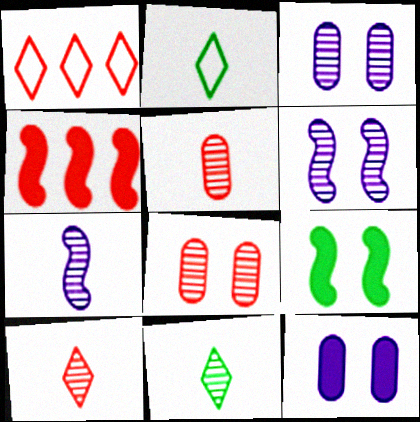[[2, 3, 4], 
[5, 7, 11]]